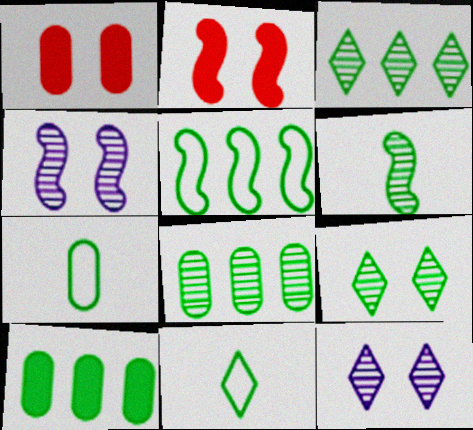[[3, 5, 10], 
[6, 8, 9]]